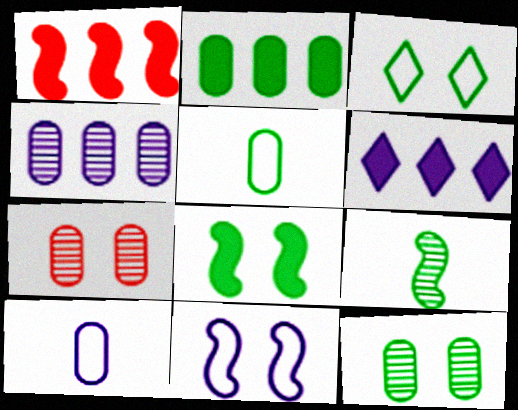[[1, 2, 6], 
[1, 9, 11], 
[2, 3, 9], 
[2, 5, 12], 
[2, 7, 10], 
[3, 8, 12]]